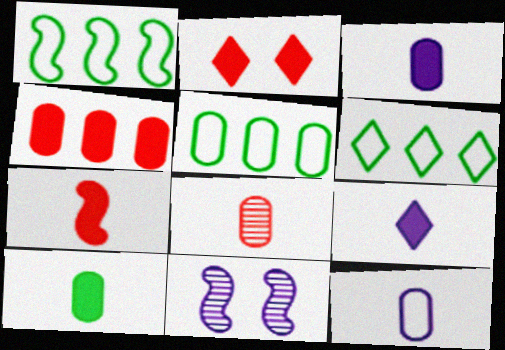[[1, 5, 6], 
[1, 7, 11], 
[2, 4, 7], 
[7, 9, 10], 
[8, 10, 12]]